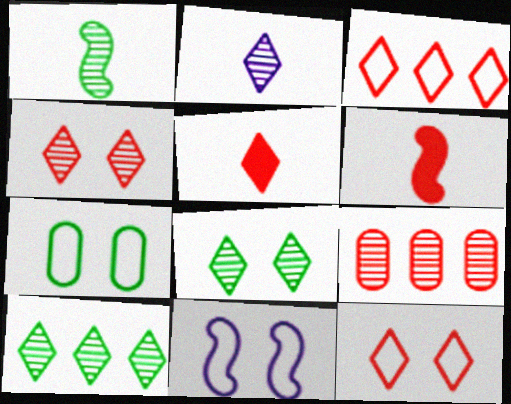[[2, 4, 10], 
[3, 4, 5], 
[6, 9, 12], 
[7, 11, 12]]